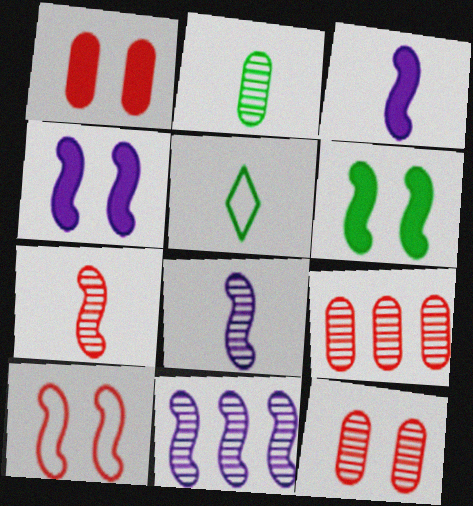[[1, 5, 11], 
[4, 5, 9]]